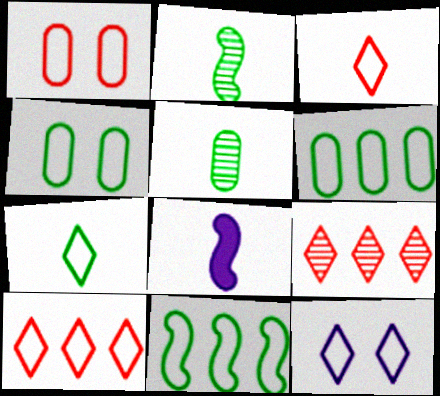[[3, 5, 8], 
[4, 7, 11], 
[4, 8, 9], 
[7, 10, 12]]